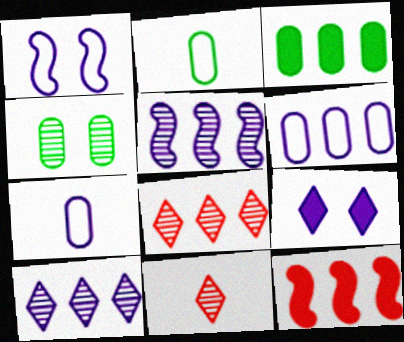[[1, 3, 11], 
[2, 3, 4], 
[4, 5, 11], 
[5, 7, 9]]